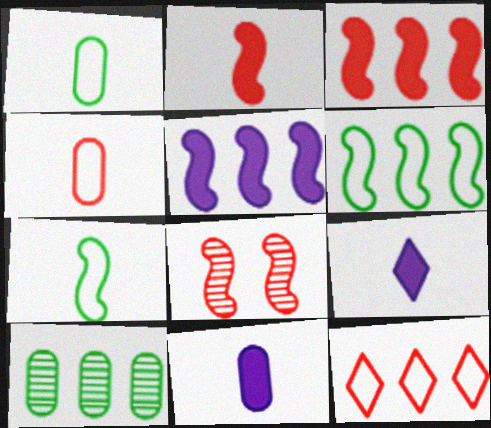[[5, 7, 8], 
[5, 10, 12]]